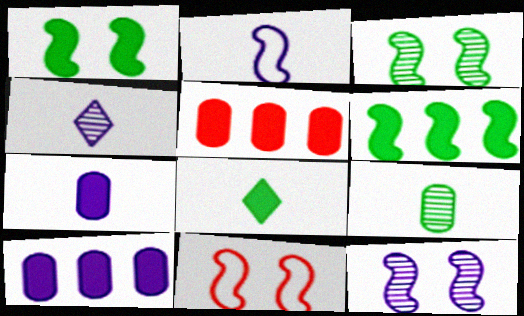[[1, 11, 12], 
[2, 4, 7]]